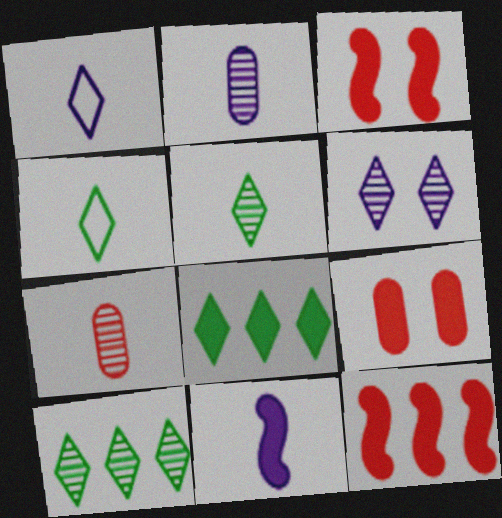[[1, 2, 11], 
[4, 7, 11], 
[8, 9, 11]]